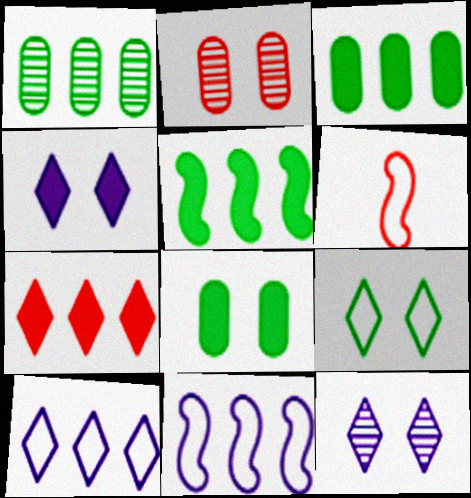[[1, 4, 6], 
[1, 7, 11], 
[2, 6, 7], 
[3, 6, 12]]